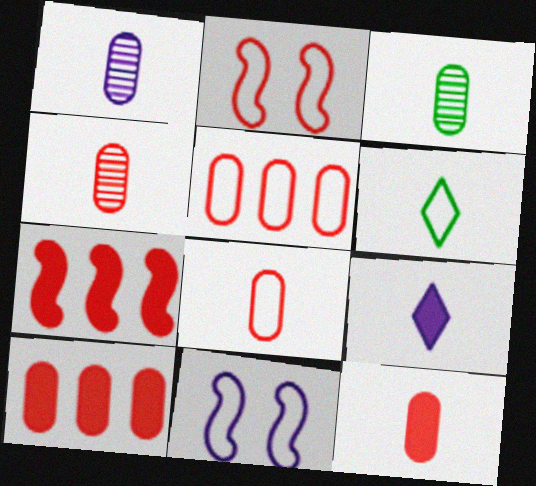[[1, 3, 4], 
[4, 8, 12], 
[5, 6, 11]]